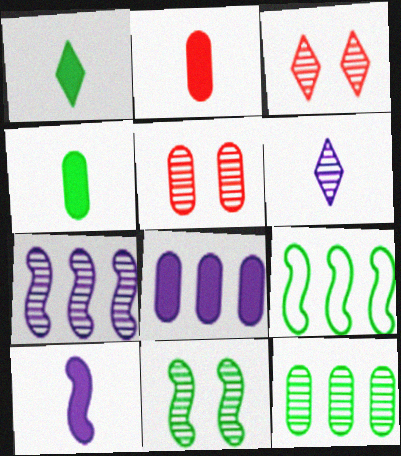[[1, 2, 10]]